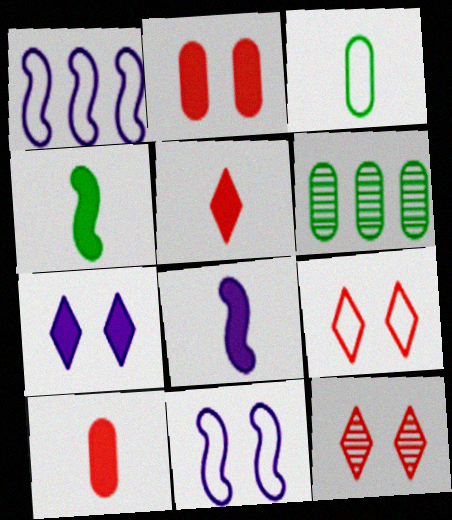[[1, 3, 9], 
[5, 6, 11], 
[6, 8, 9]]